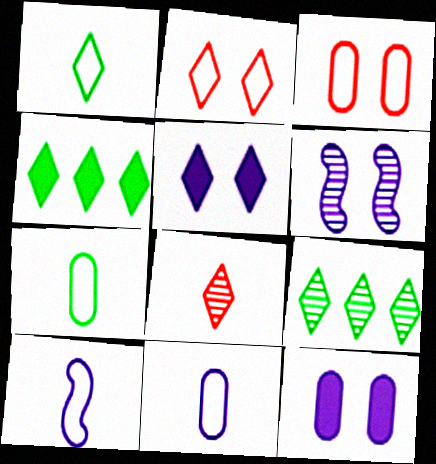[]